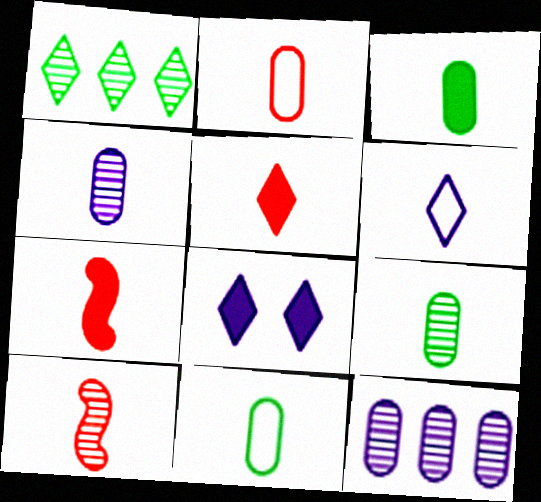[[2, 3, 4], 
[2, 5, 10], 
[3, 6, 10], 
[3, 9, 11], 
[6, 7, 9]]